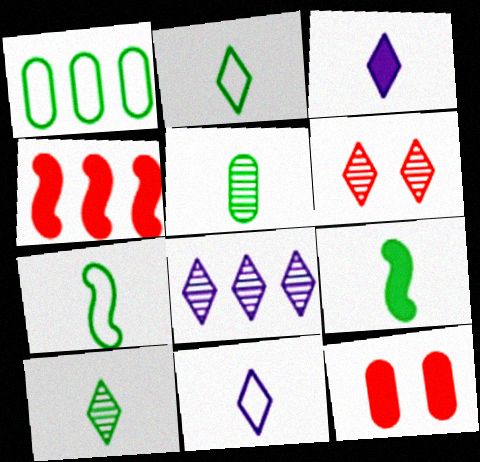[[1, 4, 8], 
[2, 5, 9], 
[6, 8, 10], 
[7, 8, 12]]